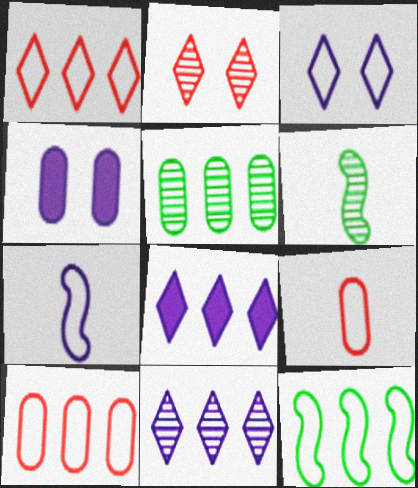[[1, 4, 6], 
[3, 9, 12], 
[4, 5, 9], 
[4, 7, 11]]